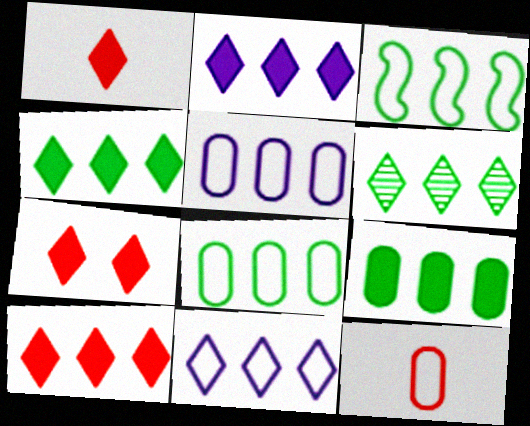[[1, 7, 10], 
[2, 4, 10], 
[3, 6, 9], 
[6, 10, 11]]